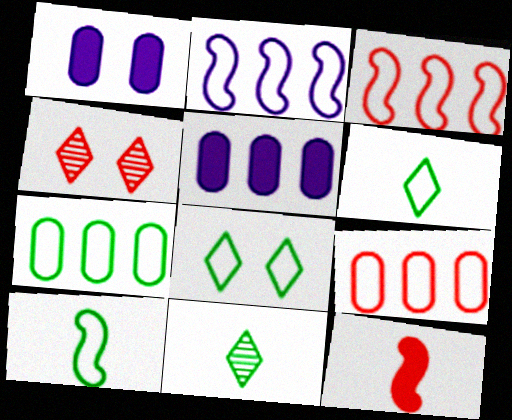[[1, 3, 11], 
[4, 5, 10], 
[4, 9, 12], 
[7, 8, 10]]